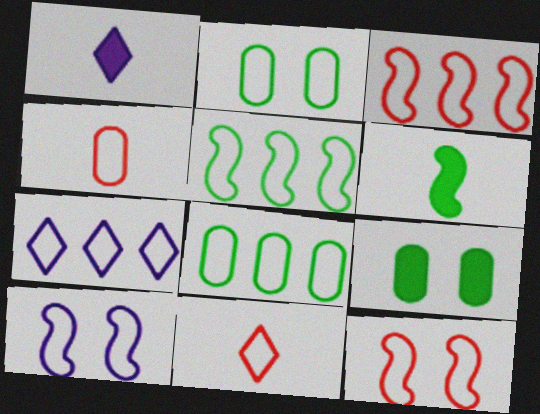[[3, 7, 8], 
[8, 10, 11]]